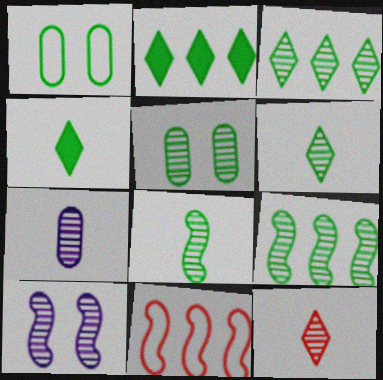[[1, 2, 8], 
[1, 4, 9], 
[3, 5, 8], 
[5, 6, 9], 
[7, 8, 12]]